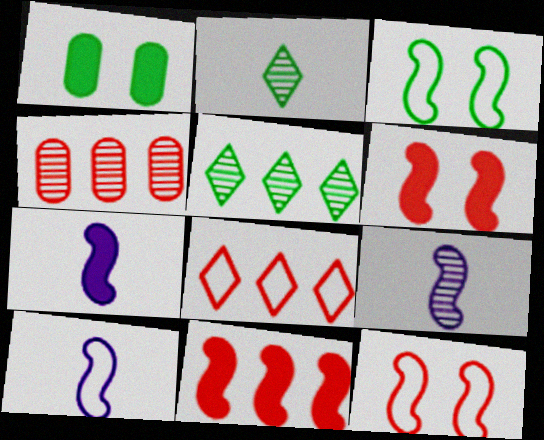[[1, 8, 9], 
[3, 9, 11], 
[4, 8, 11], 
[7, 9, 10]]